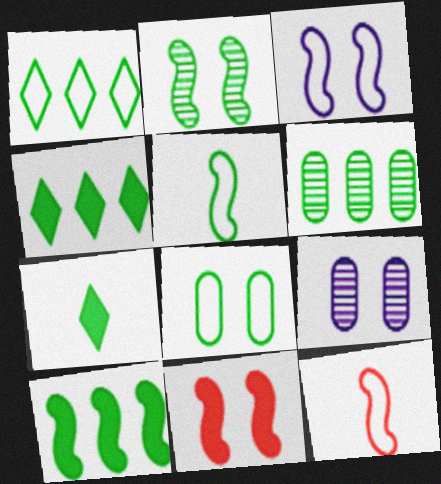[[1, 5, 8], 
[1, 6, 10], 
[2, 3, 11], 
[2, 5, 10], 
[4, 9, 12]]